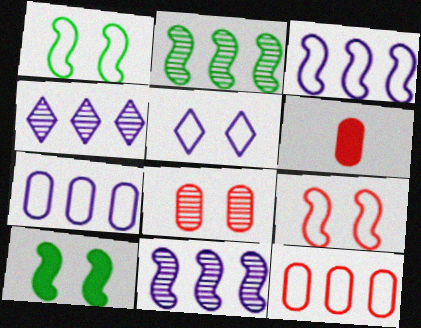[[1, 4, 6], 
[2, 5, 6], 
[5, 8, 10], 
[6, 8, 12]]